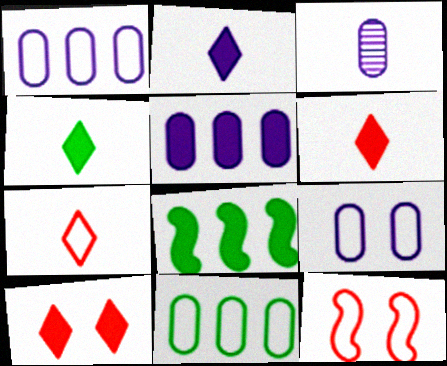[[2, 4, 6], 
[3, 5, 9]]